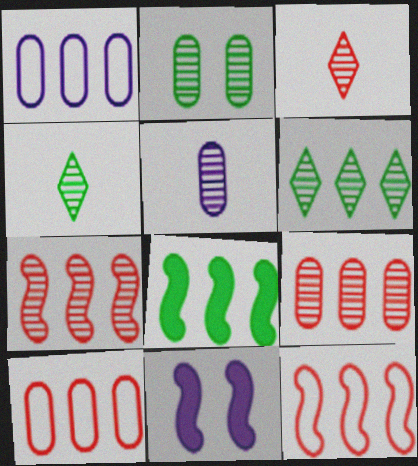[[2, 5, 9], 
[4, 10, 11]]